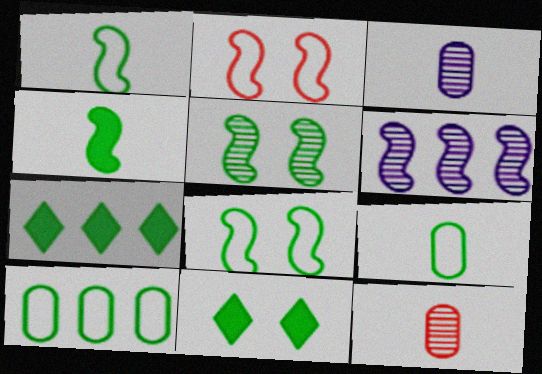[[2, 3, 7], 
[2, 4, 6], 
[5, 7, 9]]